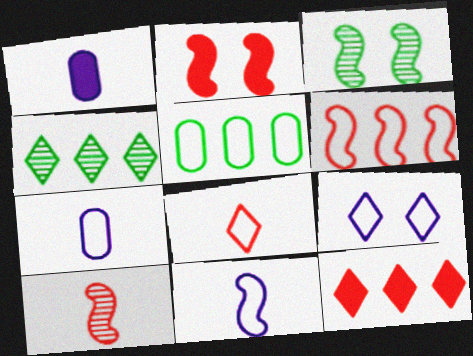[[2, 4, 7], 
[2, 6, 10], 
[3, 7, 12]]